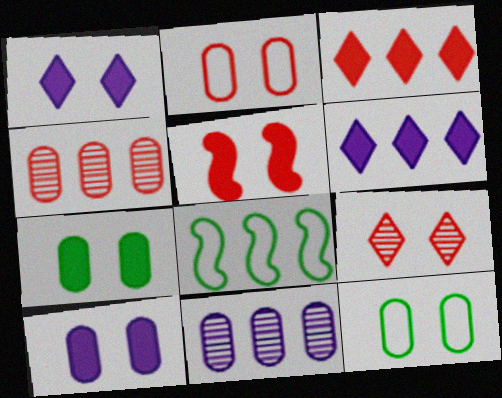[[1, 5, 7], 
[2, 5, 9], 
[3, 8, 11], 
[4, 6, 8]]